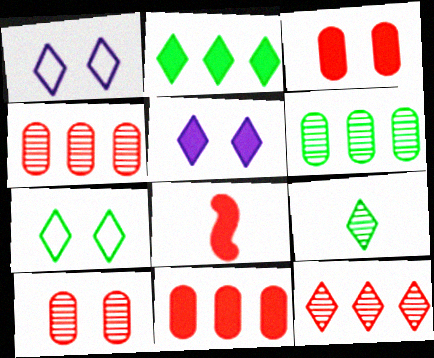[[1, 6, 8], 
[2, 7, 9]]